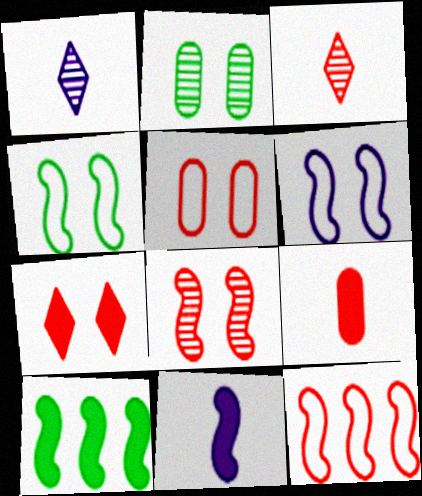[[1, 5, 10], 
[2, 6, 7], 
[5, 7, 8]]